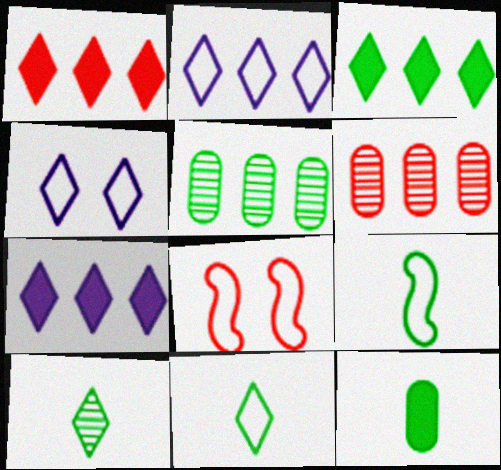[[1, 3, 7], 
[1, 4, 10], 
[9, 10, 12]]